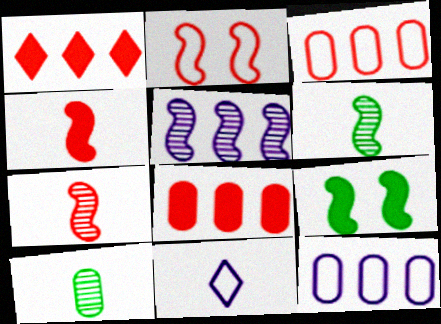[[4, 10, 11]]